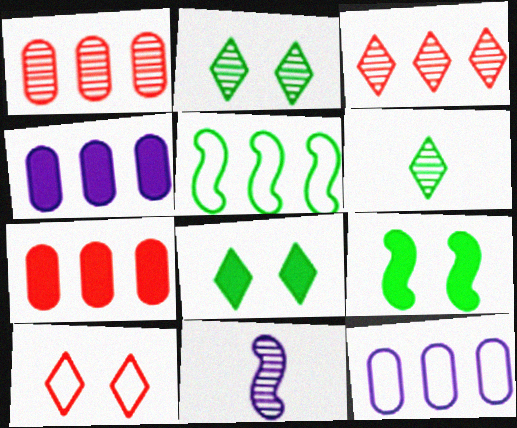[[1, 2, 11], 
[3, 4, 5]]